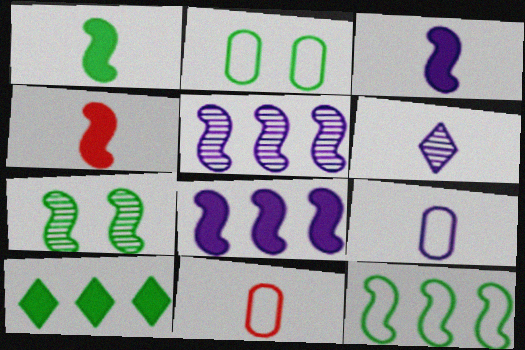[[1, 3, 4], 
[1, 6, 11], 
[1, 7, 12], 
[3, 6, 9]]